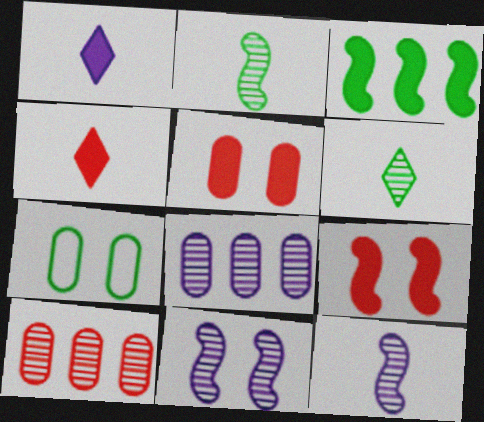[[1, 3, 5], 
[3, 6, 7], 
[6, 10, 11]]